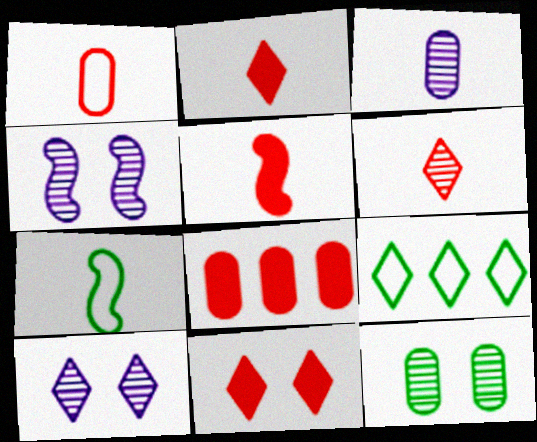[[1, 5, 6], 
[2, 3, 7], 
[2, 9, 10], 
[5, 8, 11], 
[7, 8, 10]]